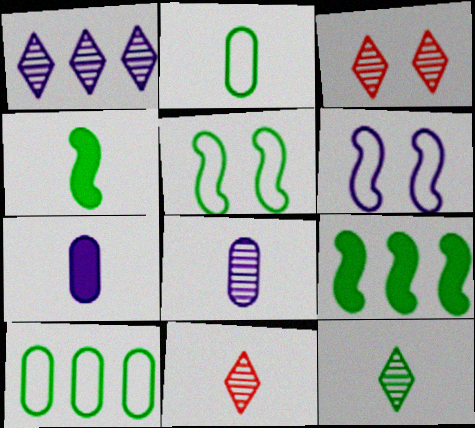[[1, 3, 12], 
[1, 6, 7], 
[2, 4, 12]]